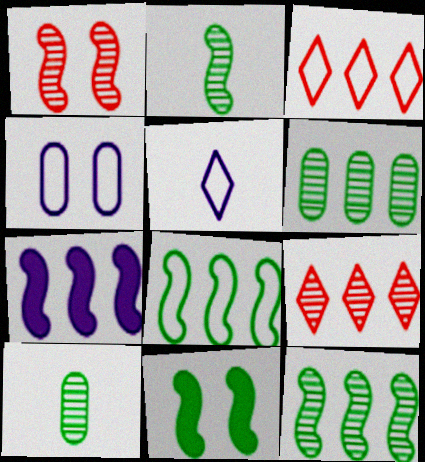[[2, 8, 11], 
[3, 6, 7]]